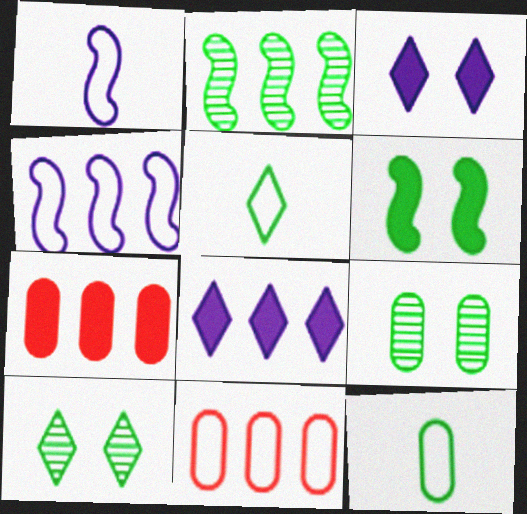[[1, 7, 10], 
[2, 8, 11]]